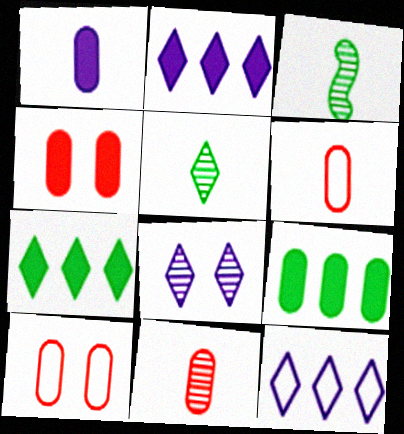[[1, 4, 9], 
[2, 3, 10], 
[3, 4, 12]]